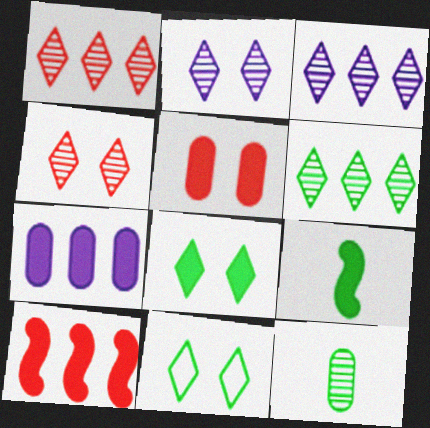[[1, 3, 6]]